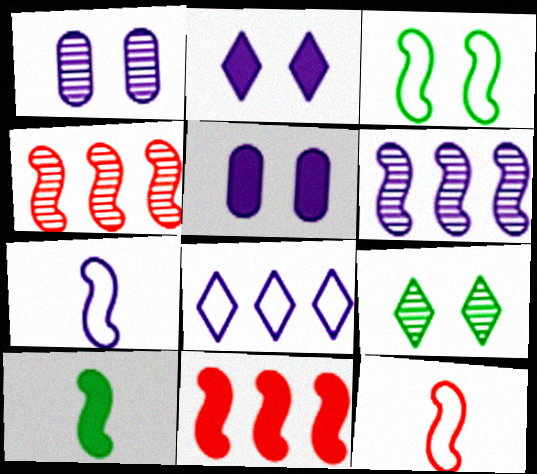[]